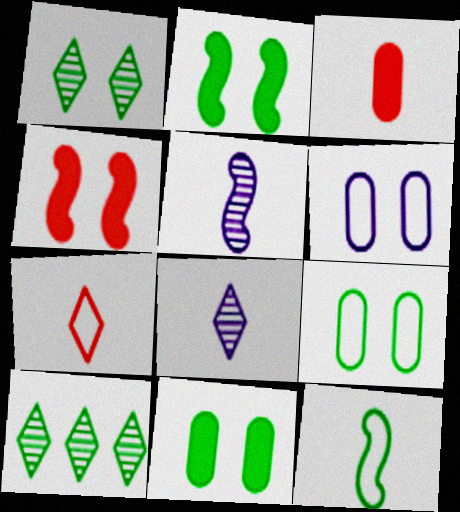[[1, 2, 9], 
[1, 4, 6], 
[3, 8, 12], 
[10, 11, 12]]